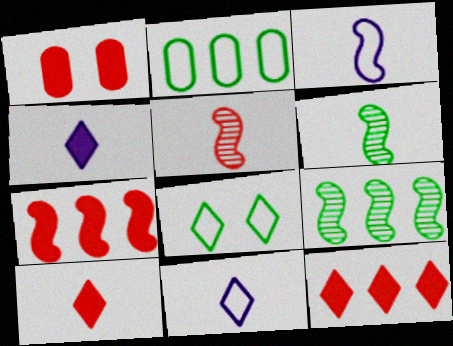[[1, 7, 10], 
[1, 9, 11]]